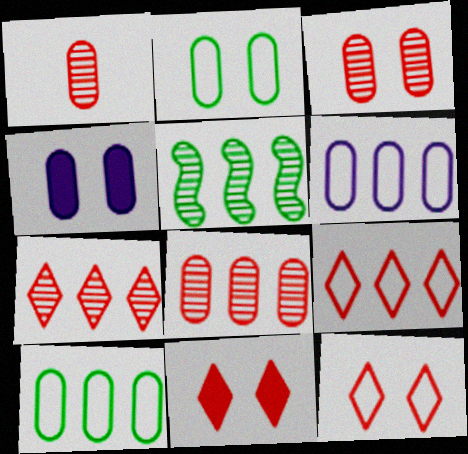[[1, 3, 8], 
[1, 4, 10], 
[2, 3, 4]]